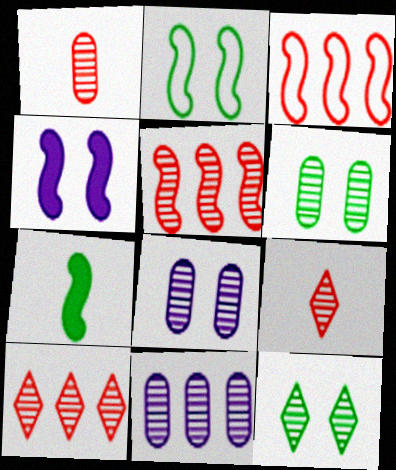[[1, 6, 11]]